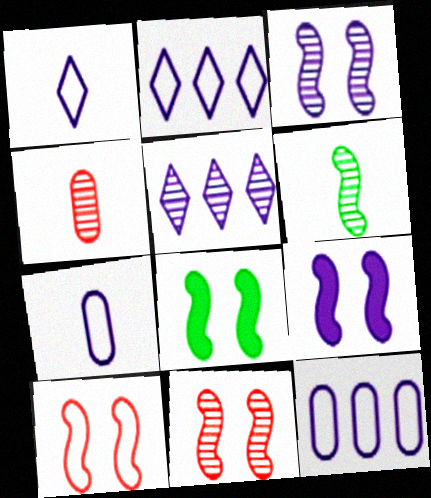[[2, 4, 8], 
[3, 8, 10], 
[5, 7, 9]]